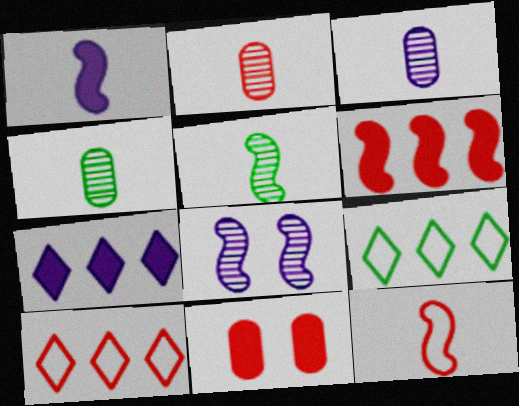[[1, 5, 12], 
[2, 3, 4]]